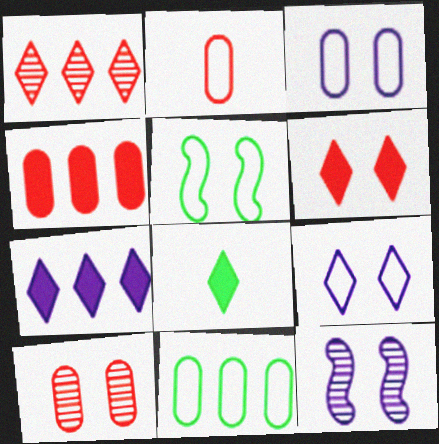[[1, 8, 9], 
[2, 3, 11], 
[2, 4, 10], 
[6, 7, 8]]